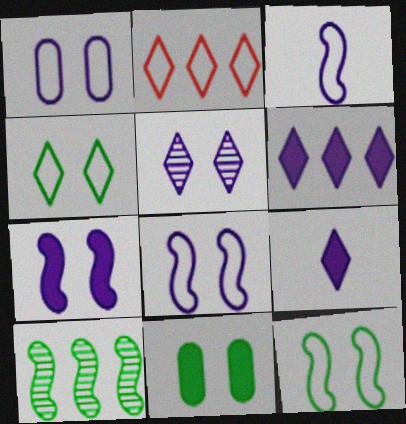[[1, 5, 7]]